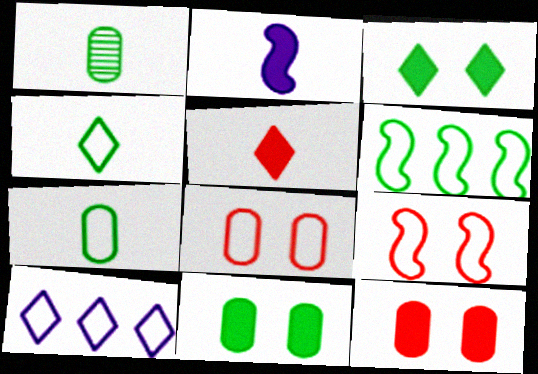[[1, 3, 6], 
[7, 9, 10]]